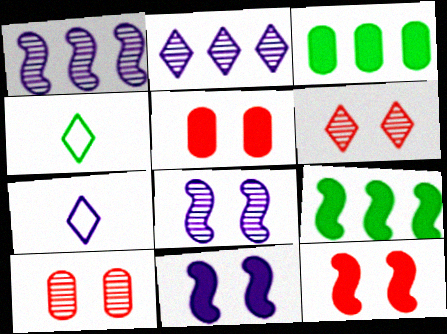[[1, 4, 5], 
[7, 9, 10]]